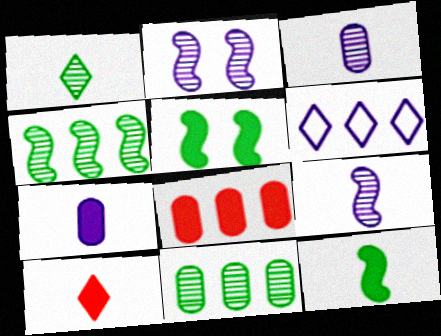[[2, 6, 7], 
[4, 6, 8], 
[7, 10, 12]]